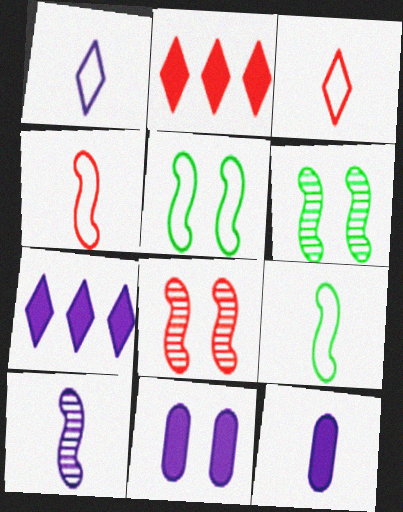[[1, 10, 12]]